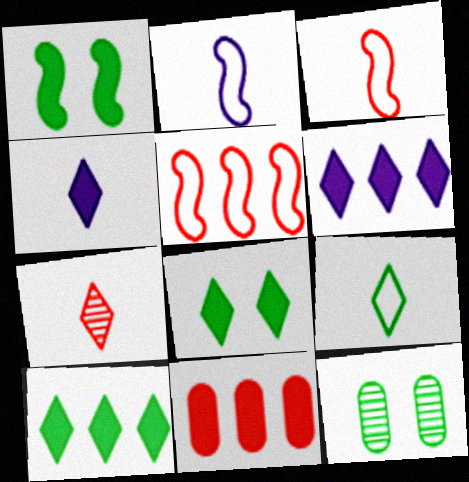[[1, 4, 11], 
[3, 6, 12], 
[4, 5, 12], 
[4, 7, 9]]